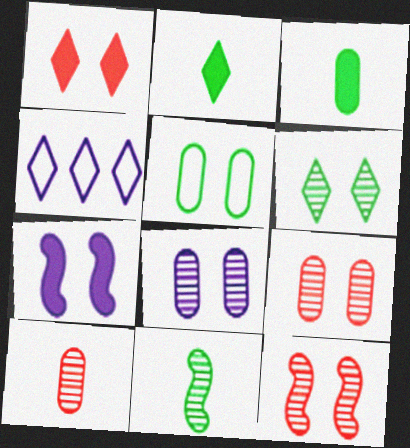[[3, 4, 12], 
[6, 8, 12]]